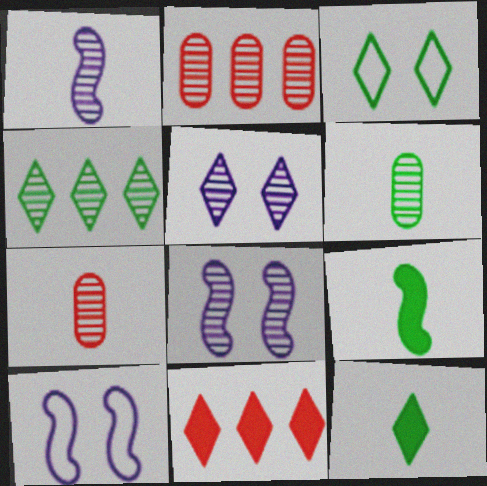[[2, 10, 12], 
[3, 4, 12], 
[4, 7, 8], 
[6, 10, 11]]